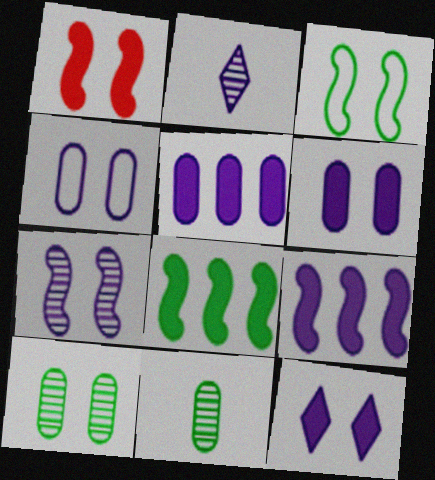[[1, 3, 7], 
[2, 4, 9], 
[4, 7, 12]]